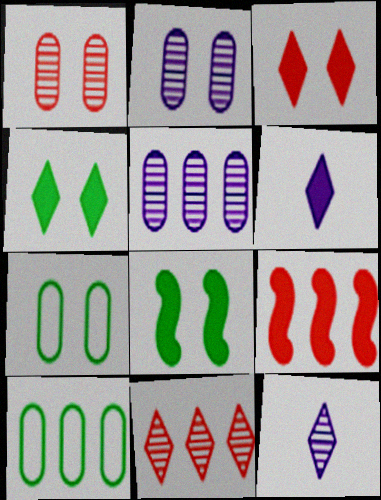[[7, 9, 12]]